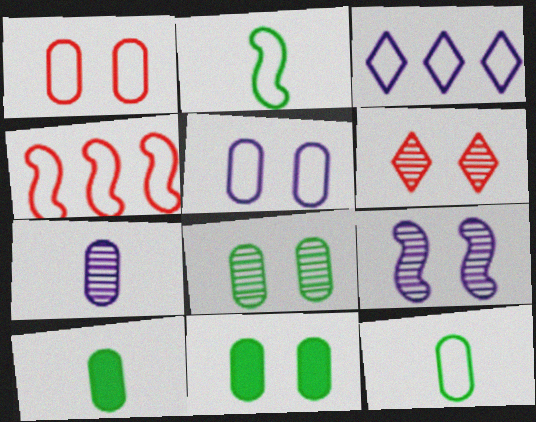[[1, 2, 3], 
[6, 8, 9]]